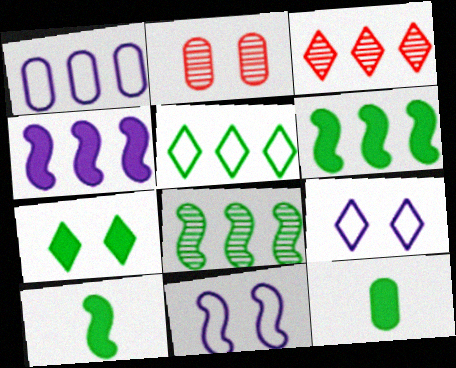[[1, 2, 12], 
[1, 3, 6], 
[2, 7, 11], 
[3, 11, 12], 
[6, 7, 12]]